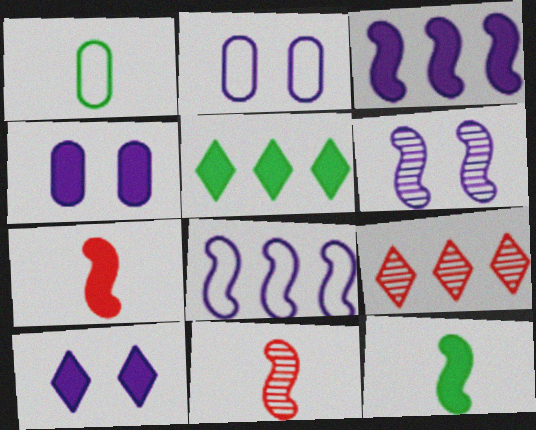[[2, 5, 11], 
[2, 6, 10], 
[2, 9, 12], 
[4, 5, 7]]